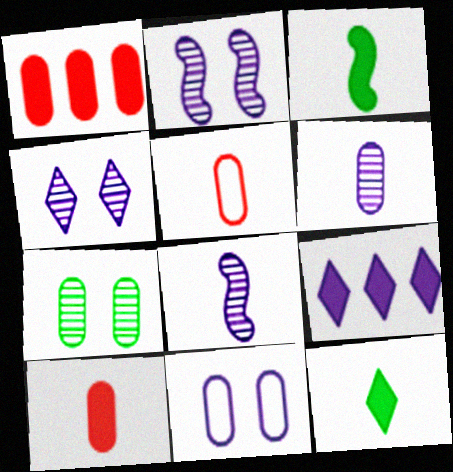[[5, 8, 12], 
[8, 9, 11]]